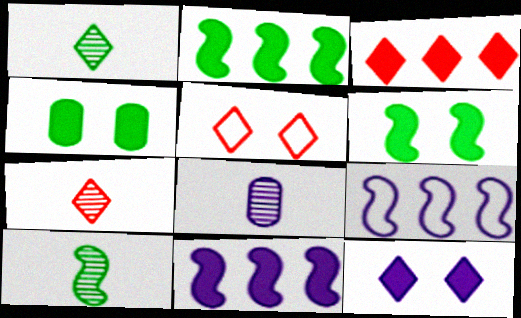[[2, 5, 8], 
[3, 5, 7], 
[4, 7, 9], 
[7, 8, 10], 
[8, 9, 12]]